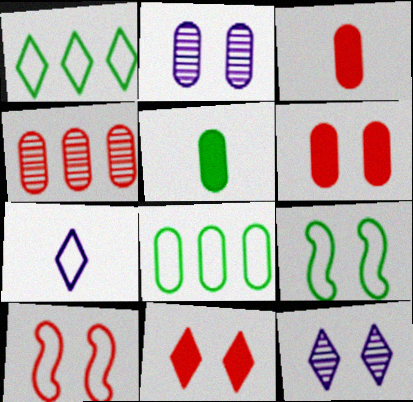[[2, 3, 8], 
[2, 9, 11], 
[6, 9, 12], 
[7, 8, 10]]